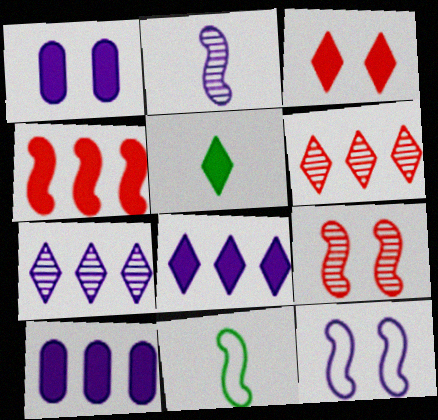[[1, 4, 5], 
[1, 6, 11], 
[3, 5, 8]]